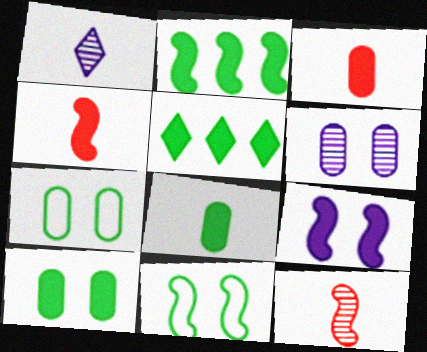[[2, 4, 9], 
[3, 5, 9]]